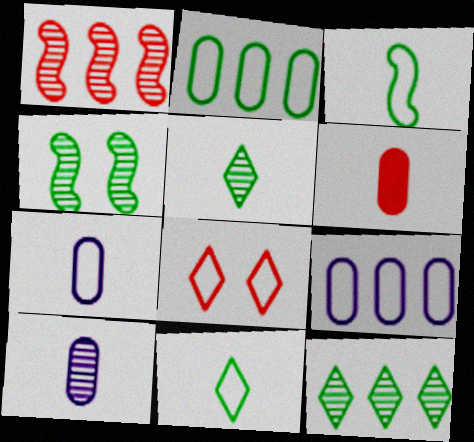[[1, 6, 8], 
[3, 8, 9]]